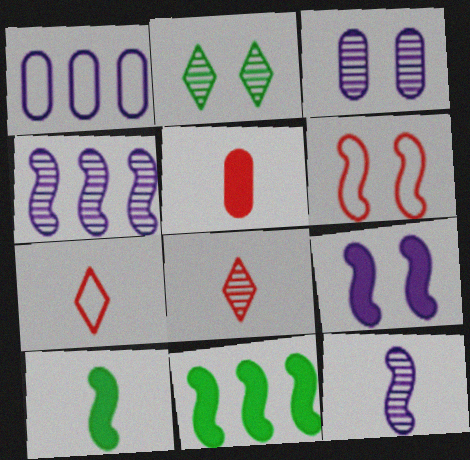[[3, 7, 11], 
[4, 6, 10], 
[6, 11, 12]]